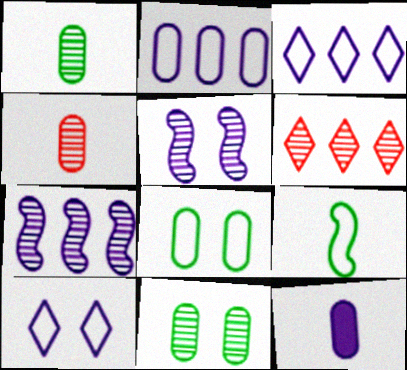[[1, 5, 6], 
[3, 5, 12], 
[7, 10, 12]]